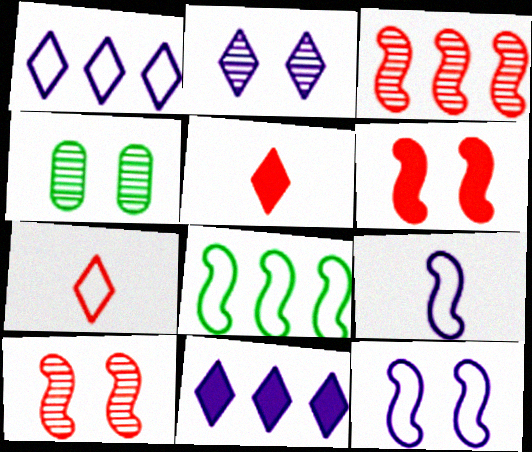[[2, 4, 10]]